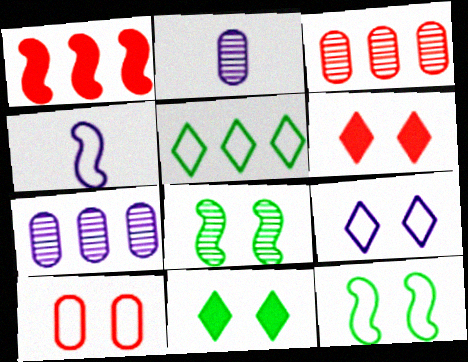[[1, 4, 8], 
[1, 5, 7], 
[3, 4, 11], 
[4, 5, 10], 
[9, 10, 12]]